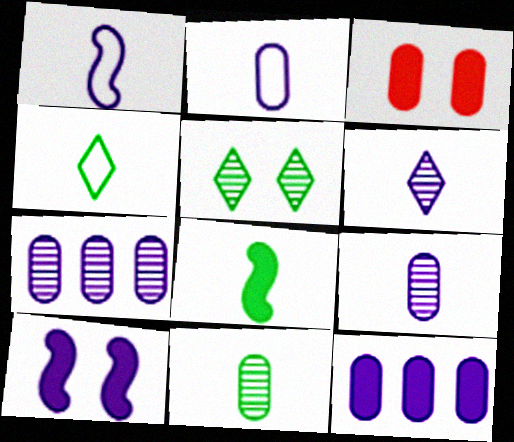[[4, 8, 11]]